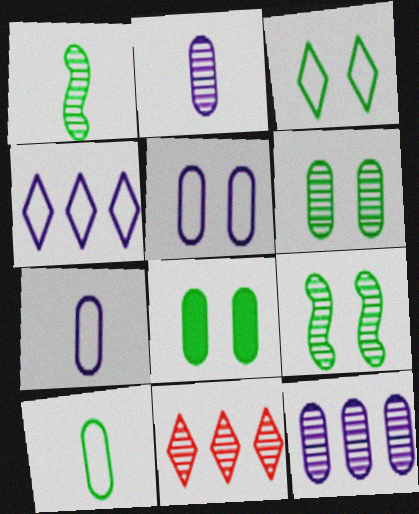[[2, 9, 11], 
[3, 8, 9]]